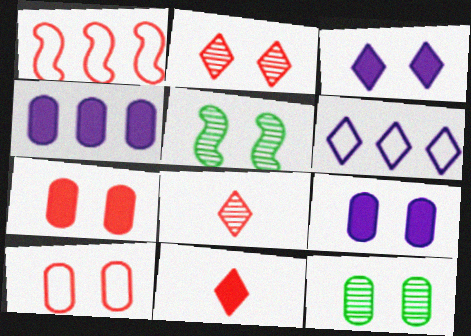[[1, 7, 8], 
[3, 5, 10], 
[9, 10, 12]]